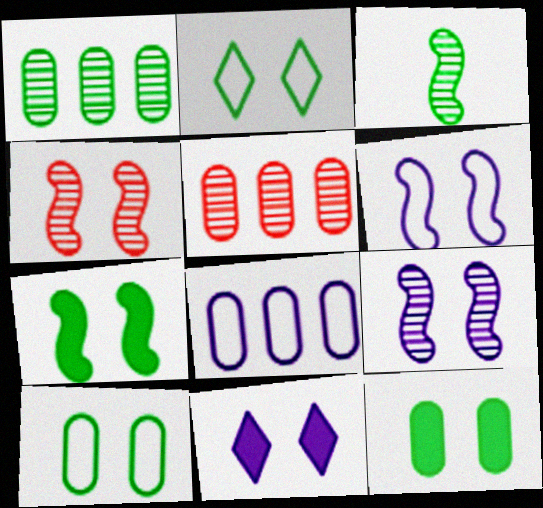[[4, 6, 7], 
[4, 10, 11]]